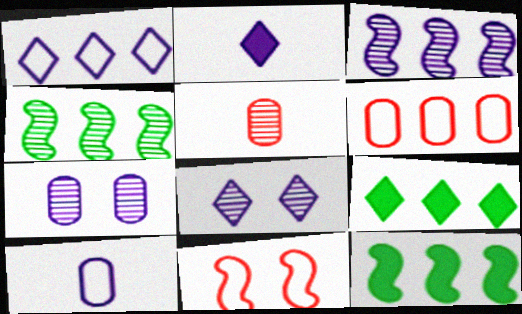[[1, 2, 8], 
[3, 6, 9], 
[4, 5, 8]]